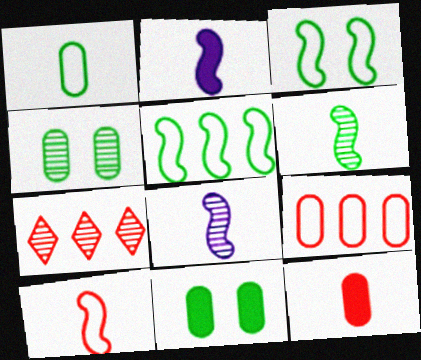[[2, 6, 10], 
[4, 7, 8]]